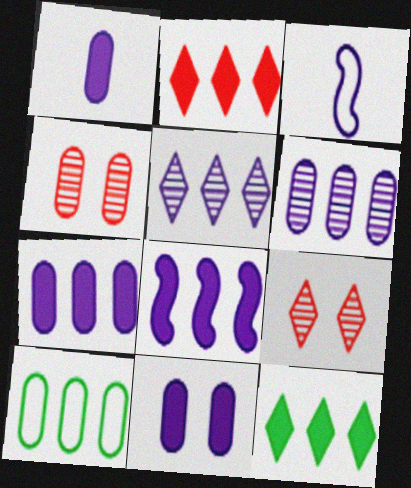[[1, 4, 10], 
[1, 7, 11], 
[3, 4, 12], 
[3, 5, 11]]